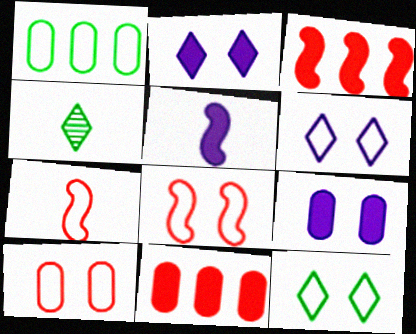[[1, 6, 7]]